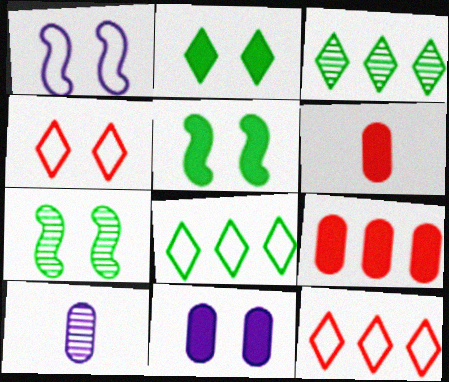[[1, 3, 6], 
[4, 7, 11], 
[5, 10, 12]]